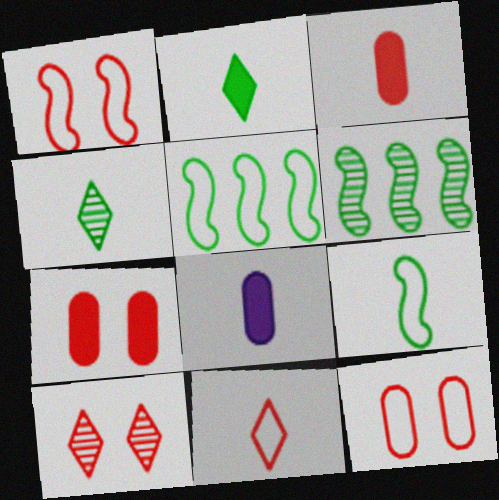[[1, 7, 10], 
[5, 8, 10]]